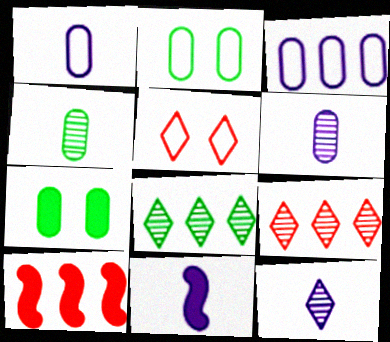[[1, 11, 12], 
[2, 9, 11], 
[2, 10, 12], 
[3, 8, 10]]